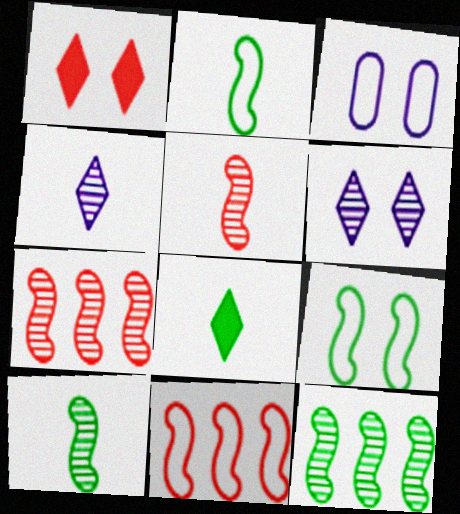[[3, 7, 8]]